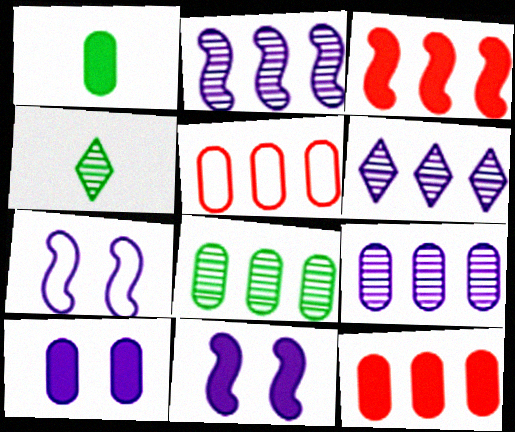[[1, 10, 12], 
[2, 6, 9], 
[4, 5, 11], 
[4, 7, 12]]